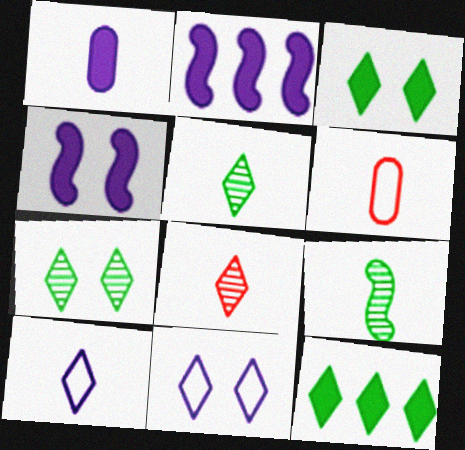[[2, 6, 7], 
[8, 11, 12]]